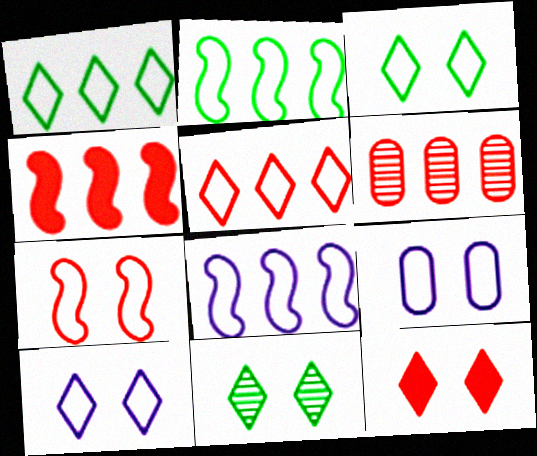[[3, 7, 9], 
[4, 5, 6], 
[10, 11, 12]]